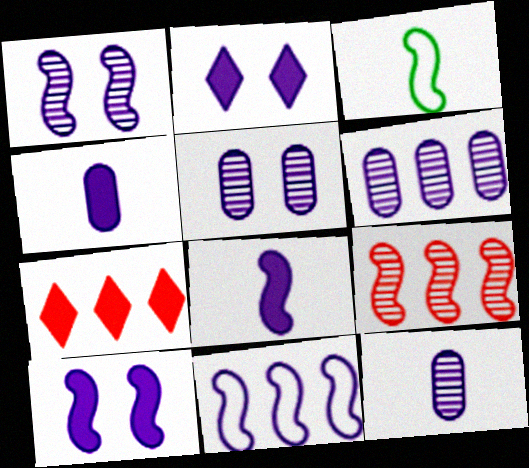[[1, 8, 11], 
[2, 11, 12], 
[3, 5, 7], 
[3, 9, 10], 
[5, 6, 12]]